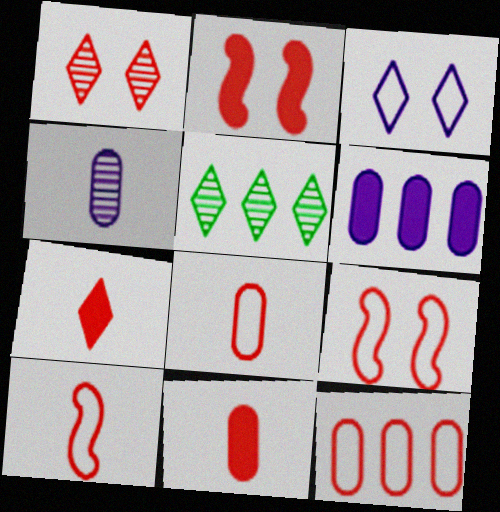[[3, 5, 7]]